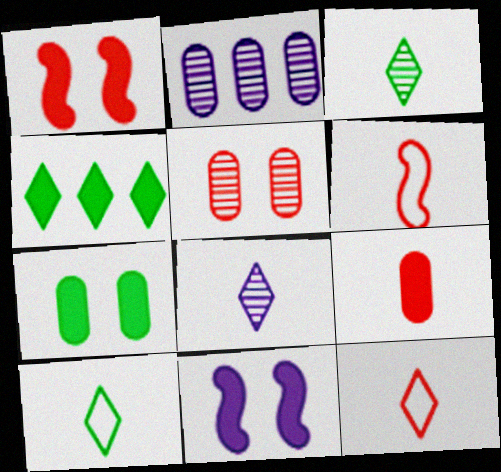[[1, 2, 10], 
[4, 9, 11]]